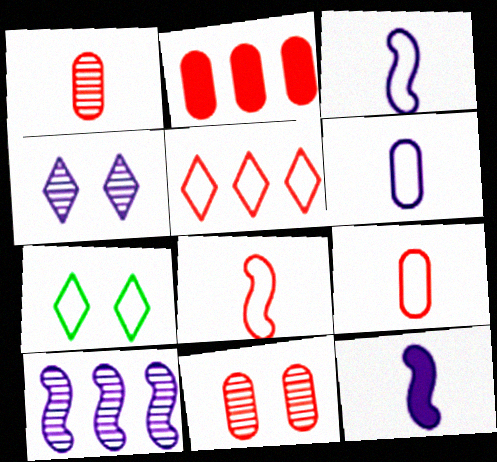[[2, 9, 11]]